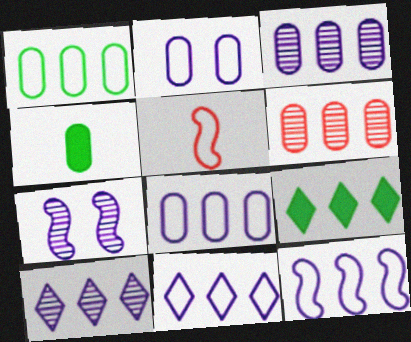[[2, 4, 6], 
[6, 9, 12], 
[8, 11, 12]]